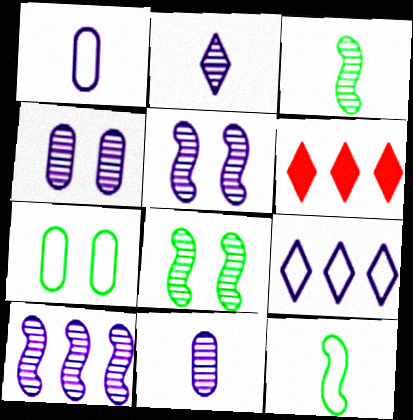[[1, 6, 8], 
[2, 4, 10], 
[4, 6, 12]]